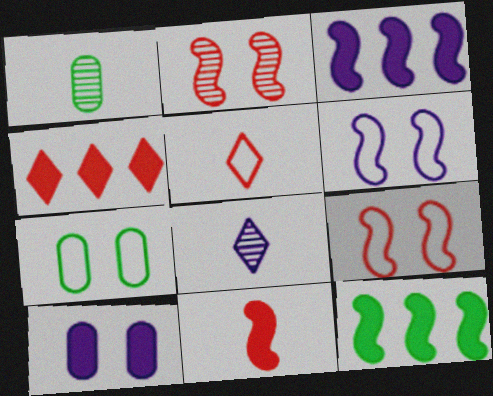[[1, 4, 6]]